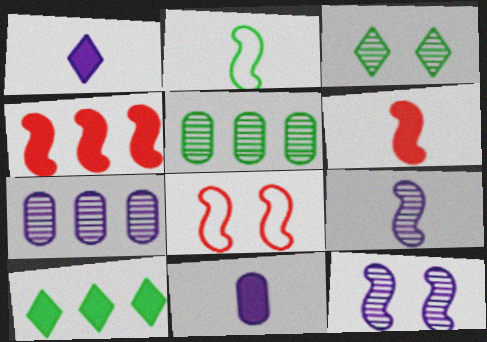[[1, 5, 8], 
[2, 4, 12], 
[2, 6, 9]]